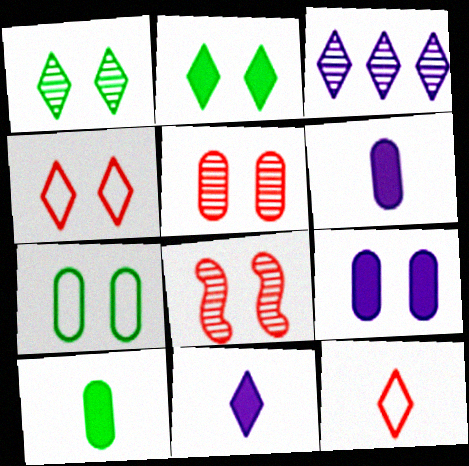[[2, 3, 12], 
[5, 7, 9]]